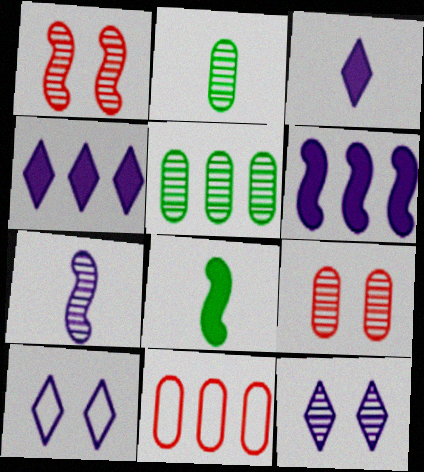[[8, 11, 12]]